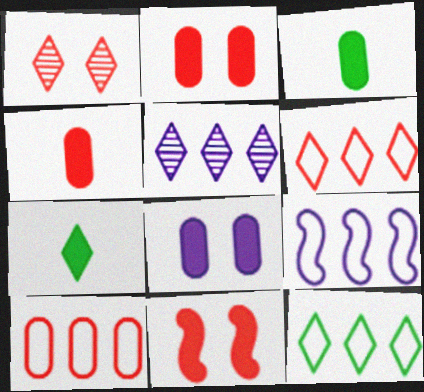[[1, 3, 9], 
[9, 10, 12]]